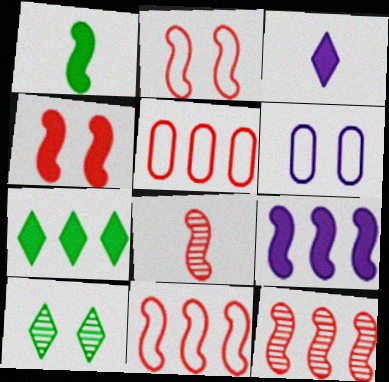[[1, 4, 9], 
[4, 6, 10], 
[4, 8, 11], 
[6, 7, 8]]